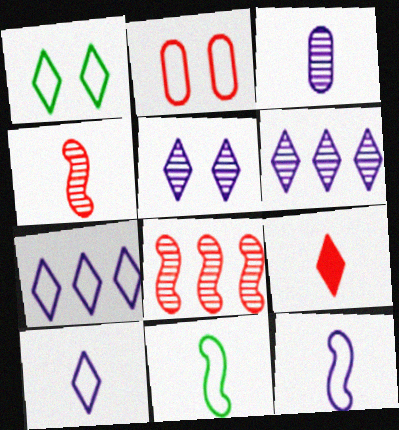[[1, 6, 9], 
[2, 7, 11], 
[2, 8, 9], 
[3, 9, 11]]